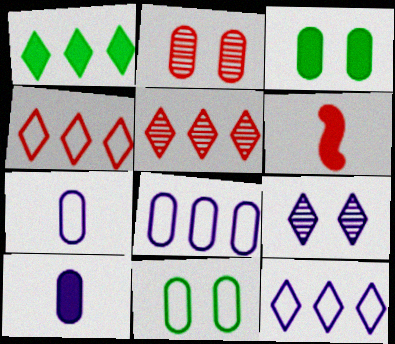[[1, 5, 12], 
[2, 4, 6]]